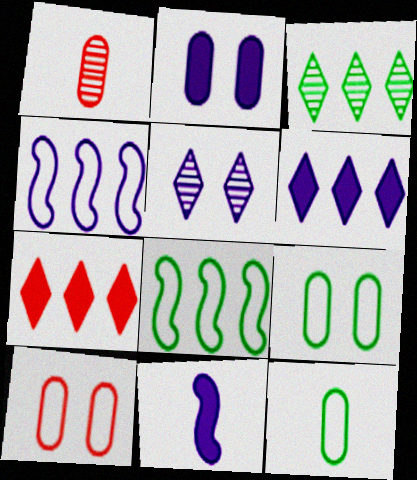[[2, 6, 11], 
[3, 10, 11]]